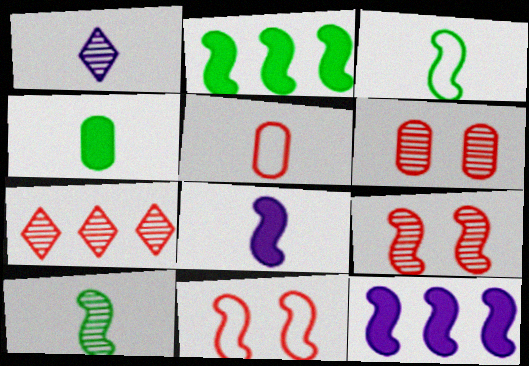[[3, 9, 12], 
[10, 11, 12]]